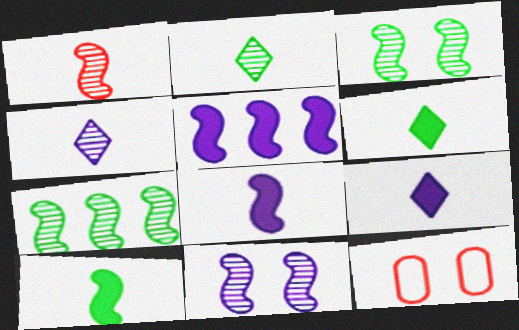[[1, 7, 11], 
[2, 5, 12], 
[7, 9, 12]]